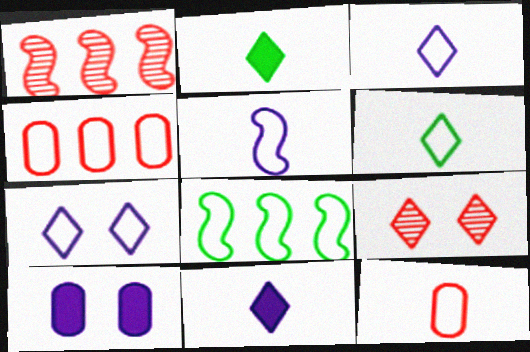[[1, 6, 10], 
[5, 6, 12], 
[7, 8, 12]]